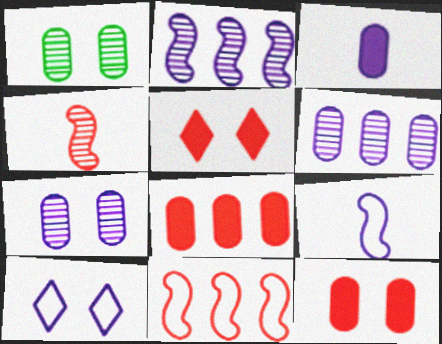[[2, 3, 10]]